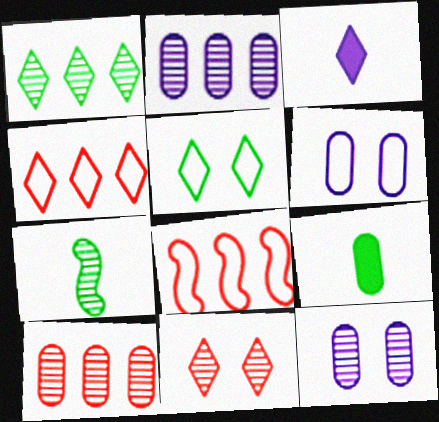[[2, 7, 11], 
[6, 9, 10]]